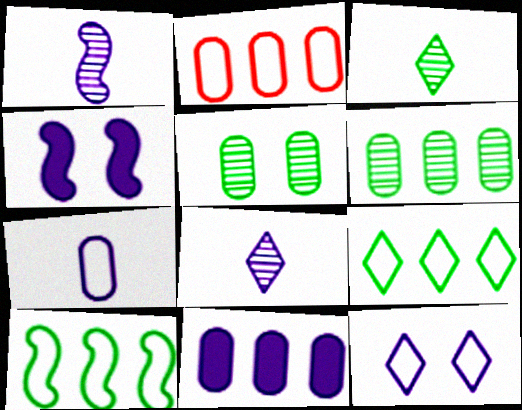[[1, 11, 12], 
[2, 3, 4], 
[2, 6, 11]]